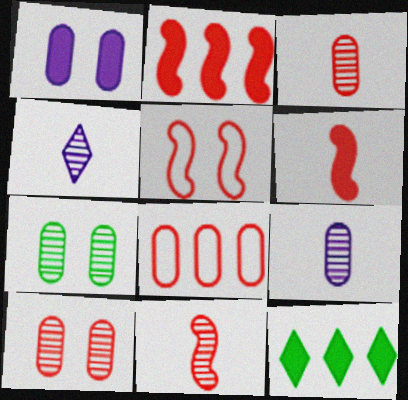[[1, 6, 12], 
[2, 5, 11], 
[5, 9, 12]]